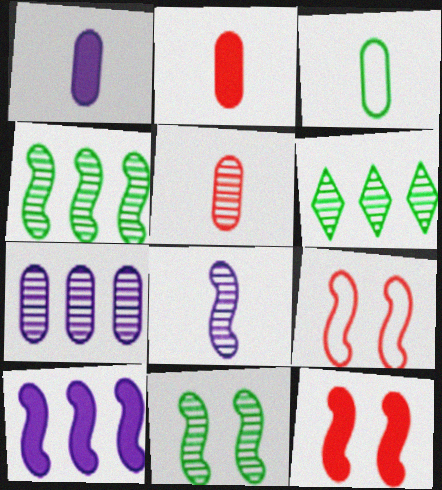[[1, 3, 5], 
[1, 6, 9]]